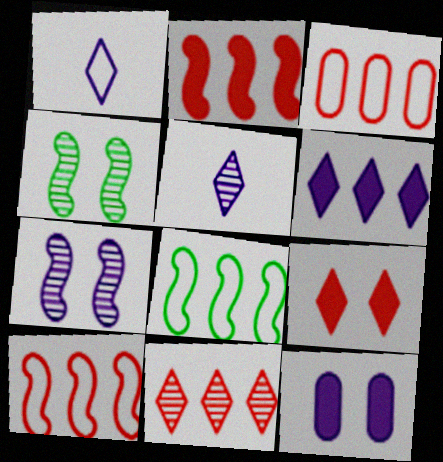[[2, 3, 11]]